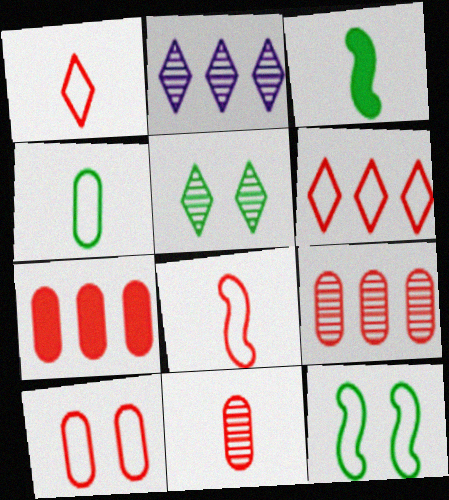[[2, 3, 10], 
[6, 8, 10], 
[7, 10, 11]]